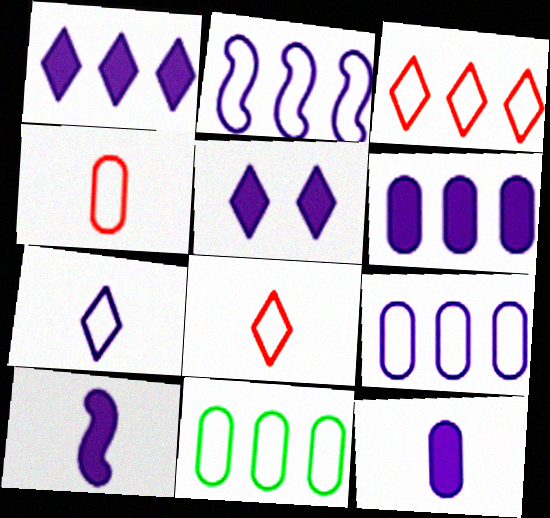[[2, 3, 11], 
[5, 6, 10]]